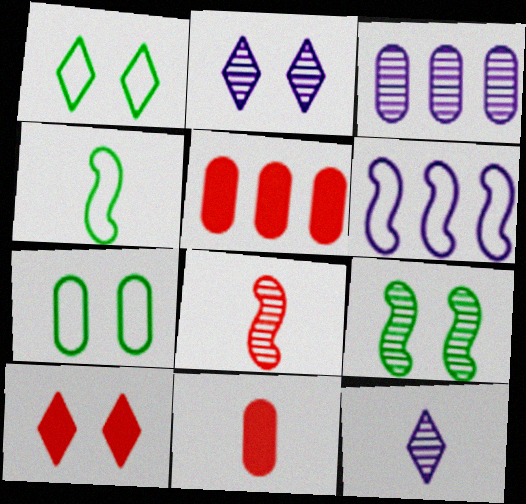[[1, 2, 10], 
[2, 4, 5], 
[3, 4, 10], 
[3, 7, 11], 
[4, 11, 12]]